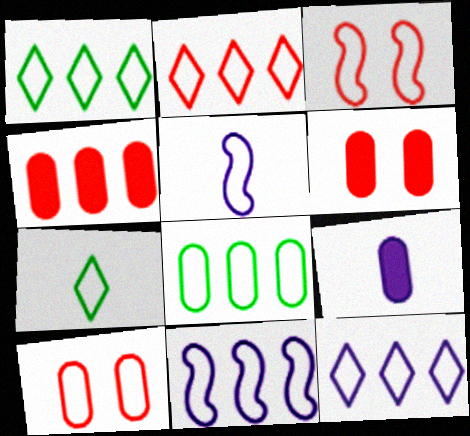[[1, 2, 12], 
[1, 5, 10], 
[2, 8, 11], 
[7, 10, 11]]